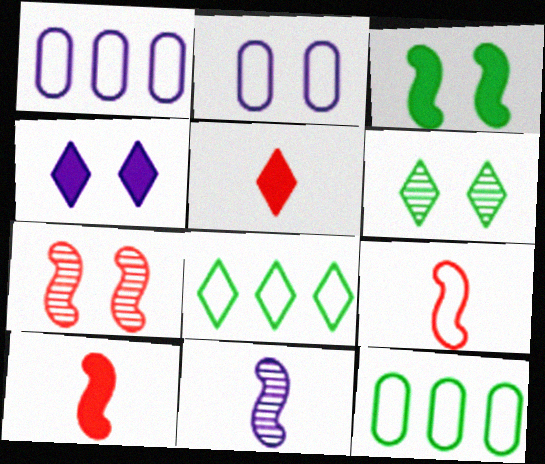[[1, 4, 11], 
[1, 6, 10], 
[2, 8, 9]]